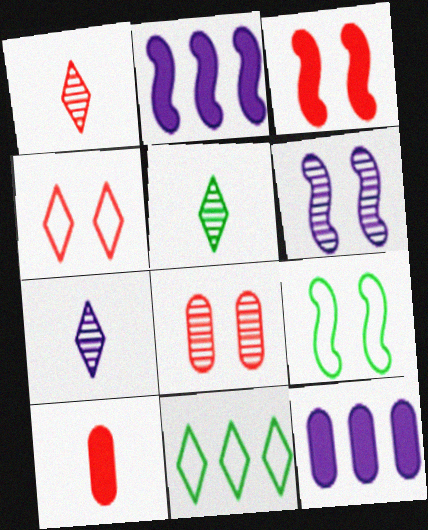[[1, 5, 7], 
[1, 9, 12], 
[3, 4, 8], 
[3, 6, 9], 
[6, 10, 11]]